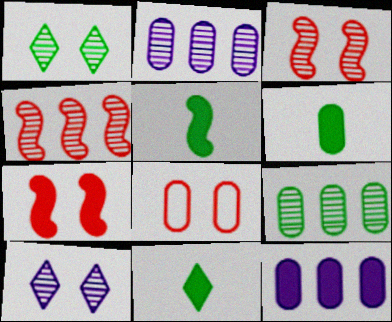[[2, 6, 8], 
[5, 6, 11], 
[7, 11, 12]]